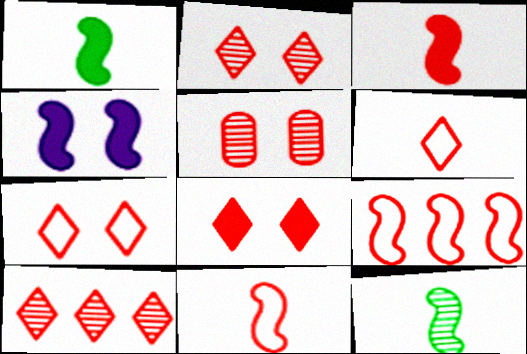[[2, 7, 8], 
[4, 9, 12], 
[6, 8, 10]]